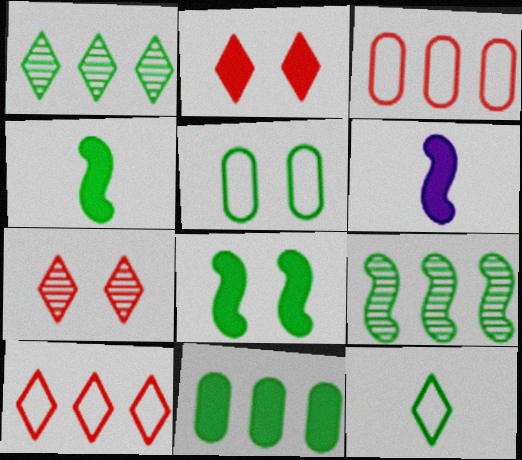[[1, 4, 5], 
[2, 6, 11]]